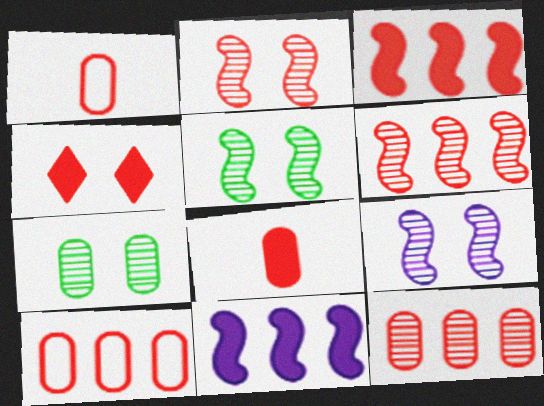[[1, 4, 6], 
[2, 5, 9], 
[3, 4, 8]]